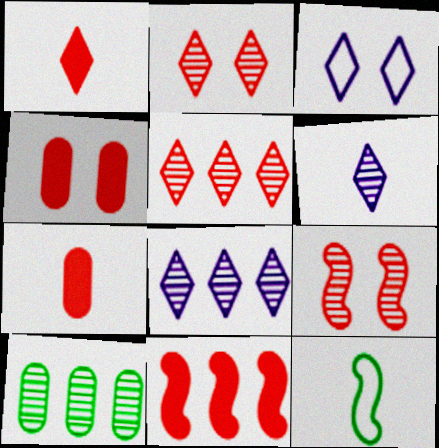[[1, 4, 11], 
[4, 8, 12], 
[6, 7, 12], 
[6, 9, 10]]